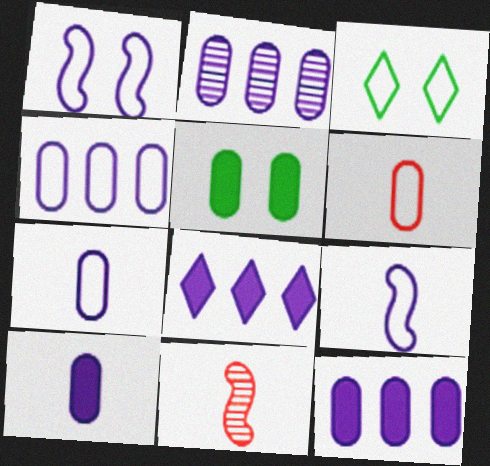[[2, 4, 12], 
[2, 5, 6], 
[3, 11, 12]]